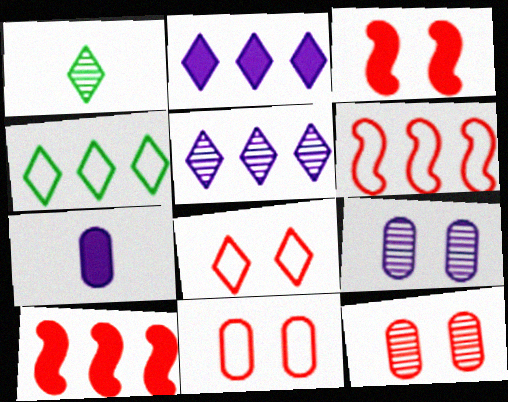[[1, 2, 8], 
[3, 8, 12]]